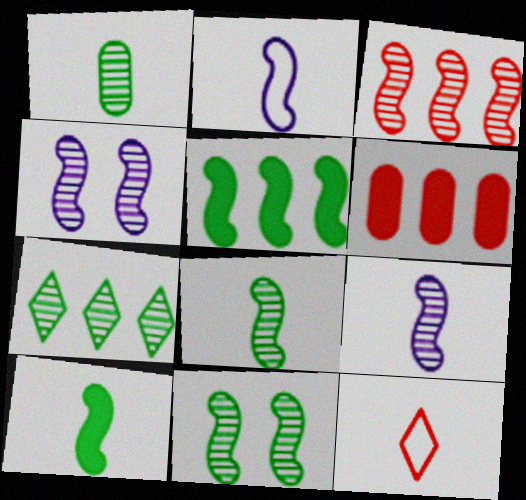[[1, 7, 11], 
[3, 4, 8], 
[3, 9, 11]]